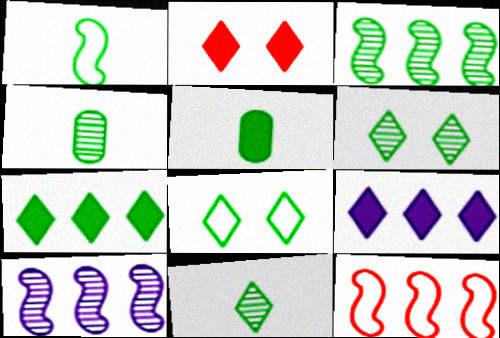[[1, 5, 11], 
[3, 4, 6], 
[3, 5, 8], 
[7, 8, 11]]